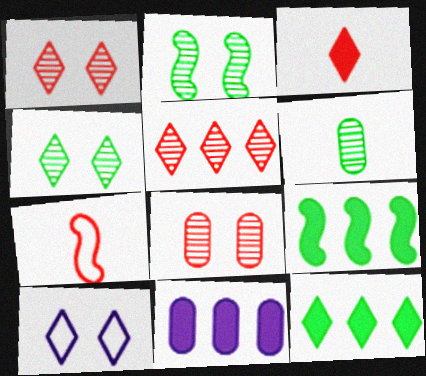[[4, 7, 11]]